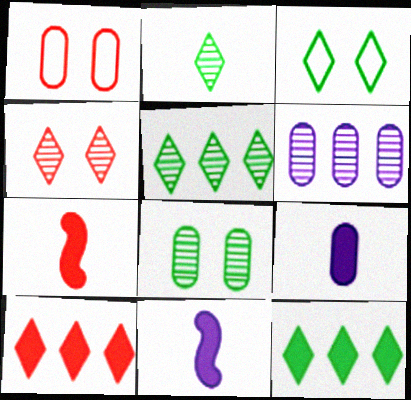[[1, 5, 11], 
[2, 3, 12], 
[3, 6, 7]]